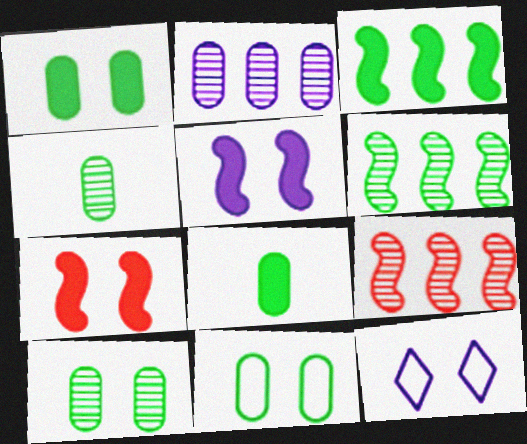[[1, 10, 11], 
[7, 10, 12], 
[8, 9, 12]]